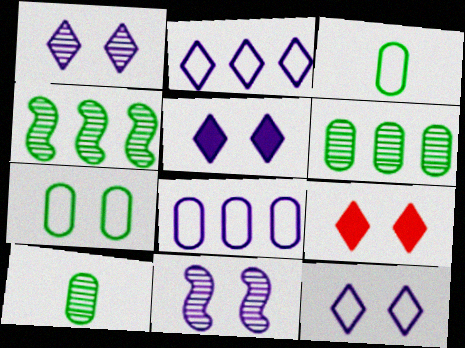[[1, 5, 12], 
[7, 9, 11]]